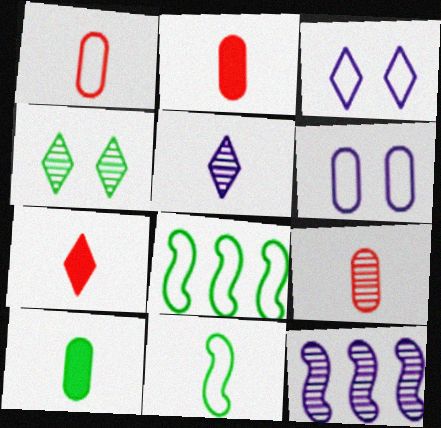[[1, 2, 9], 
[1, 3, 8], 
[2, 5, 11], 
[4, 8, 10], 
[4, 9, 12]]